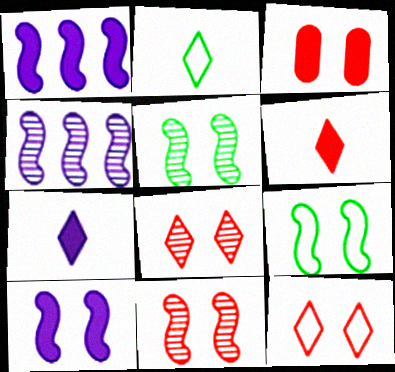[[2, 3, 4], 
[3, 11, 12], 
[9, 10, 11]]